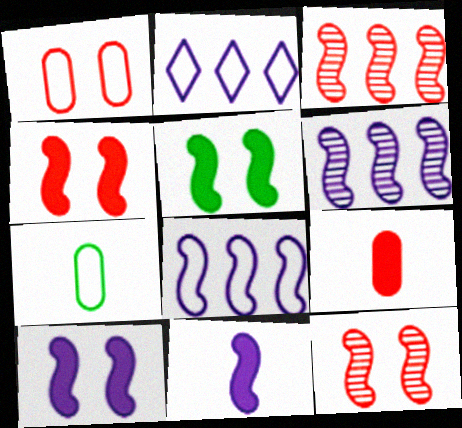[[4, 5, 10]]